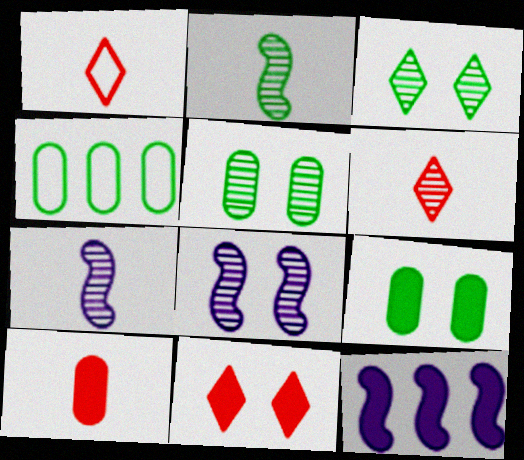[[1, 5, 12], 
[4, 7, 11]]